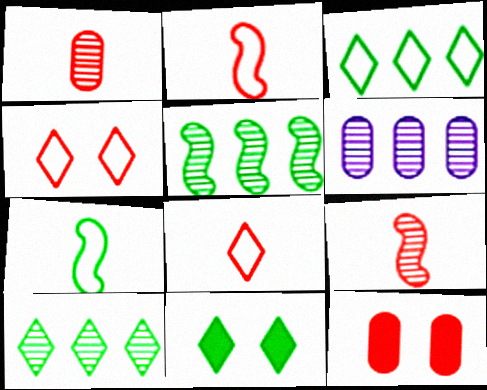[[2, 6, 11]]